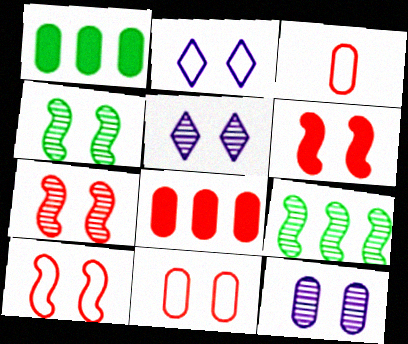[[1, 3, 12], 
[6, 7, 10]]